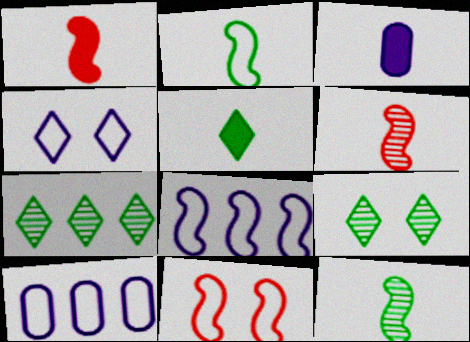[[1, 3, 5], 
[1, 9, 10], 
[2, 8, 11], 
[3, 7, 11]]